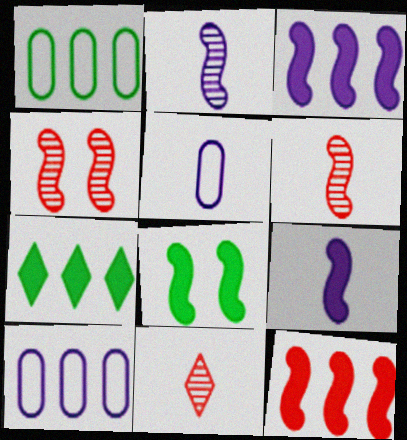[[4, 5, 7], 
[8, 9, 12], 
[8, 10, 11]]